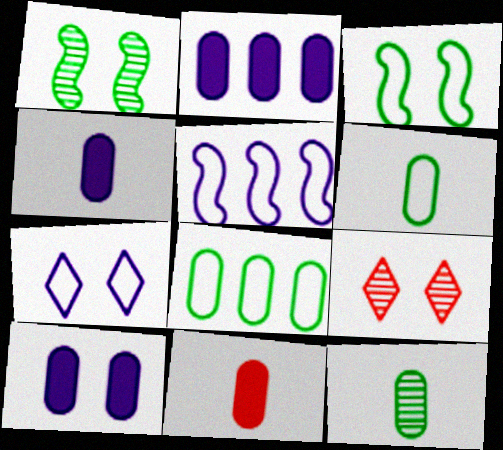[[2, 4, 10], 
[3, 9, 10]]